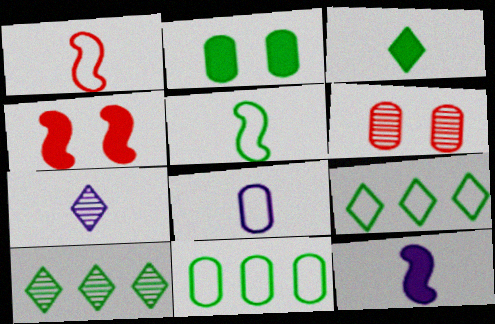[[2, 5, 10], 
[4, 7, 11], 
[4, 8, 10], 
[6, 9, 12], 
[7, 8, 12]]